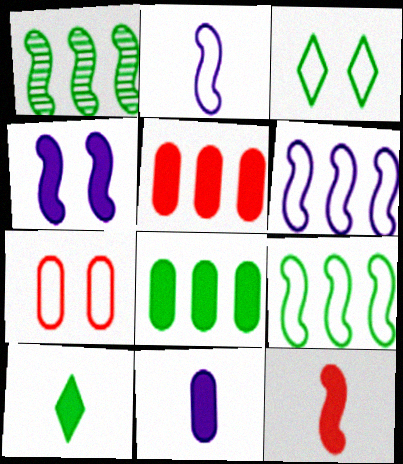[[4, 5, 10], 
[10, 11, 12]]